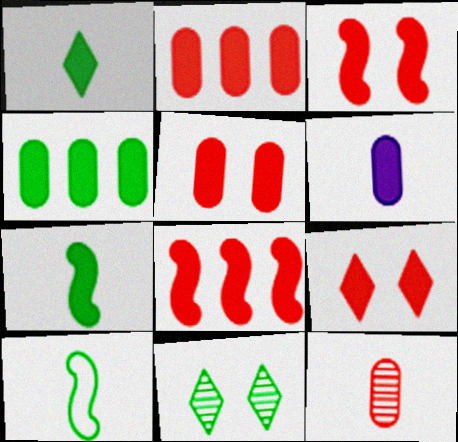[[3, 5, 9], 
[4, 5, 6], 
[4, 10, 11]]